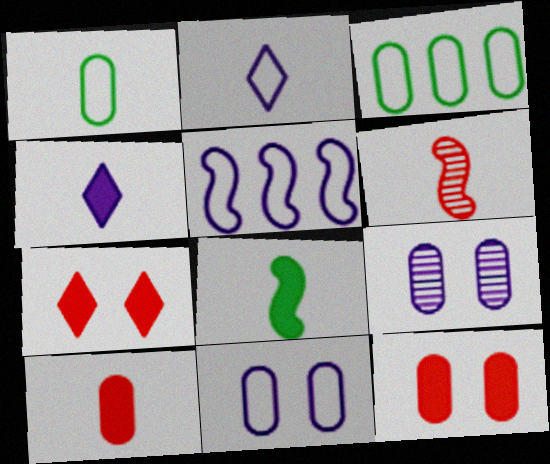[[1, 4, 6], 
[2, 5, 11], 
[3, 9, 10], 
[4, 5, 9], 
[4, 8, 10]]